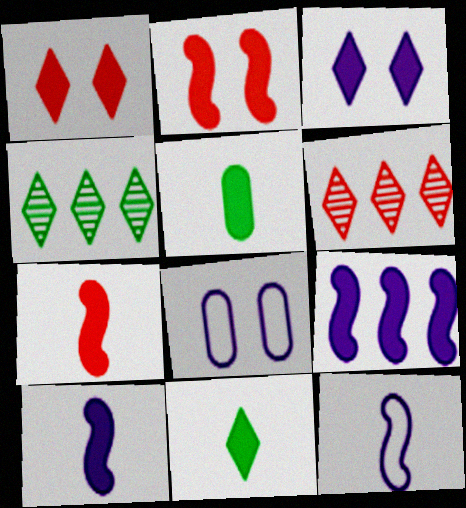[[1, 5, 9], 
[4, 7, 8]]